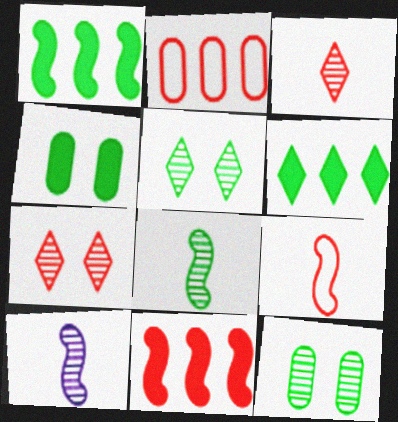[]